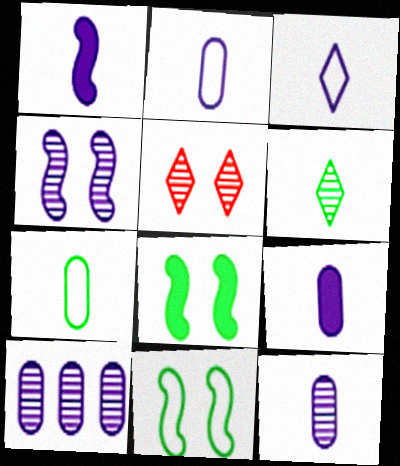[[1, 3, 12], 
[2, 9, 12]]